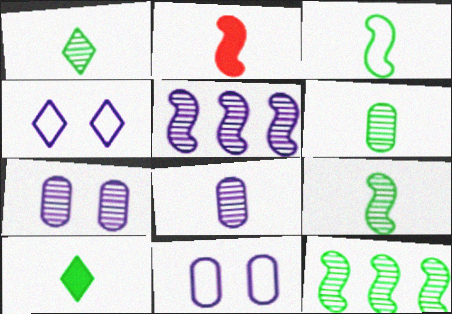[[1, 6, 9], 
[3, 6, 10]]